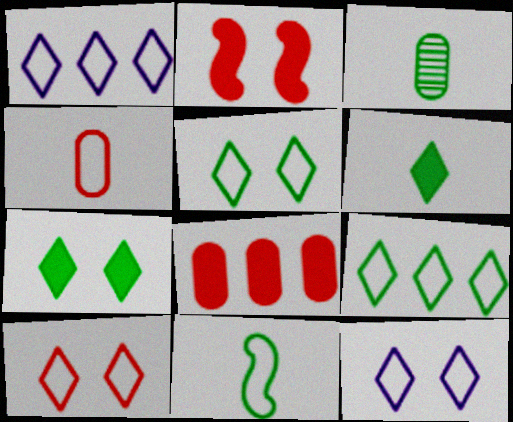[[1, 2, 3], 
[3, 6, 11], 
[5, 10, 12]]